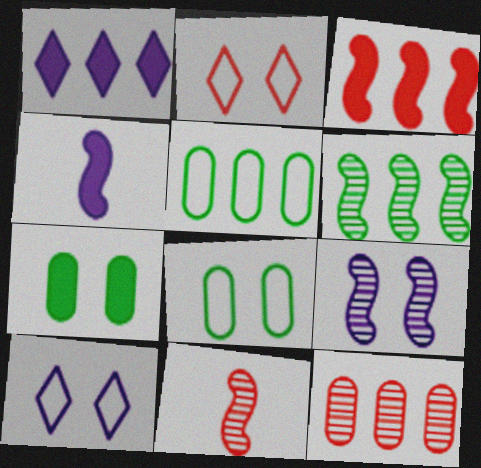[[1, 8, 11], 
[2, 7, 9], 
[6, 9, 11]]